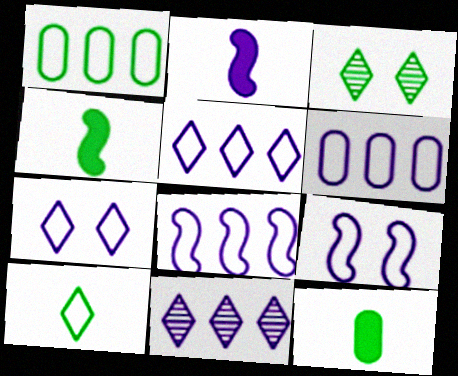[[1, 3, 4], 
[5, 6, 8]]